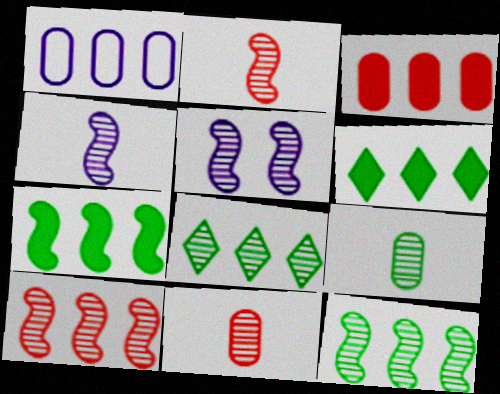[[1, 6, 10], 
[2, 5, 12], 
[5, 8, 11]]